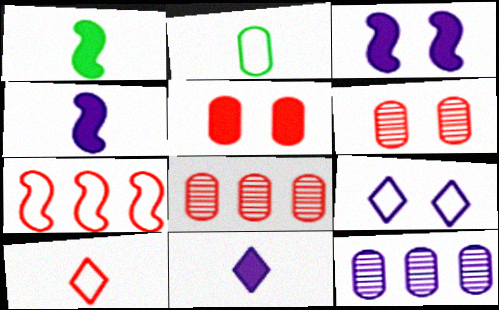[[1, 8, 9], 
[2, 5, 12], 
[2, 7, 9], 
[4, 9, 12]]